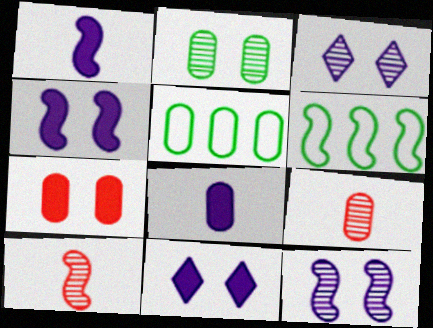[[4, 6, 10], 
[5, 10, 11], 
[6, 9, 11]]